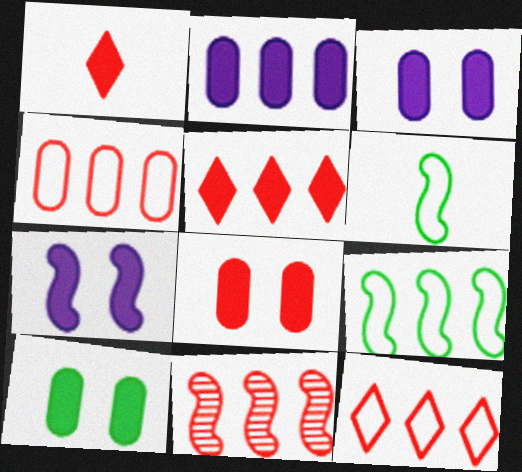[[3, 8, 10], 
[4, 5, 11], 
[6, 7, 11]]